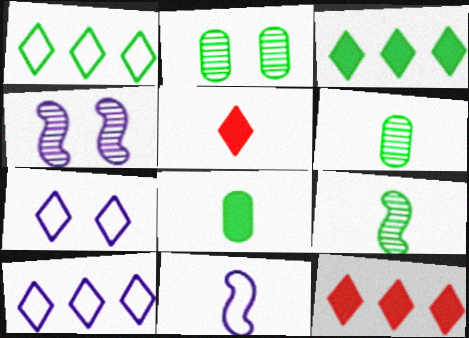[[2, 11, 12], 
[5, 6, 11]]